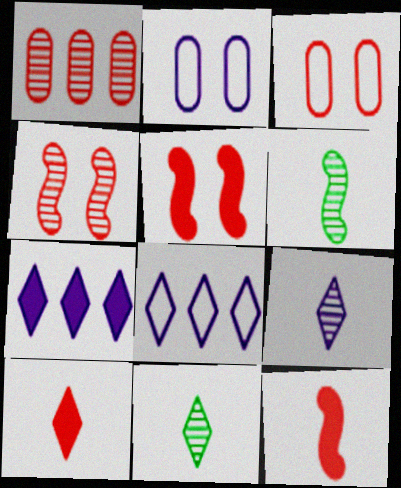[[3, 6, 7]]